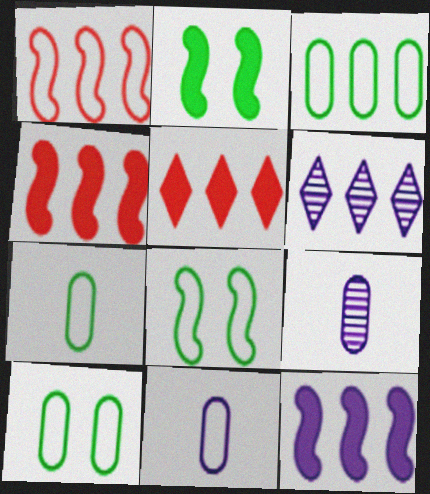[[3, 4, 6], 
[3, 7, 10], 
[5, 8, 9]]